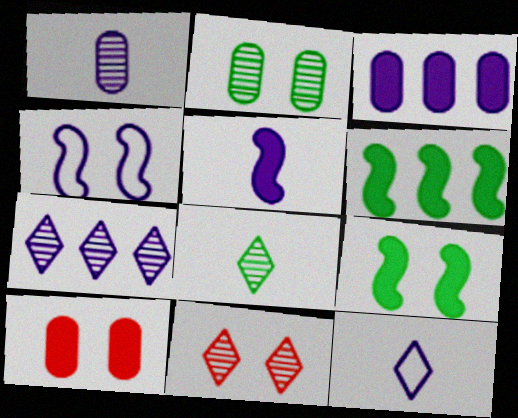[[1, 5, 12], 
[7, 8, 11]]